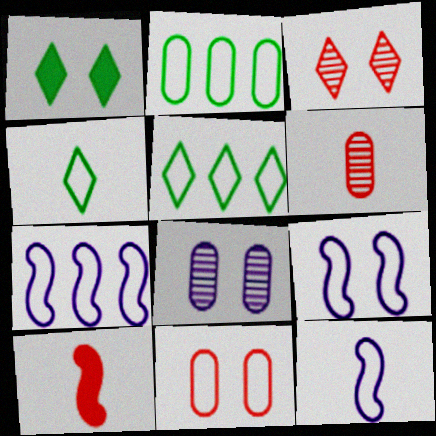[[1, 6, 7], 
[4, 7, 11], 
[5, 8, 10], 
[5, 11, 12], 
[7, 9, 12]]